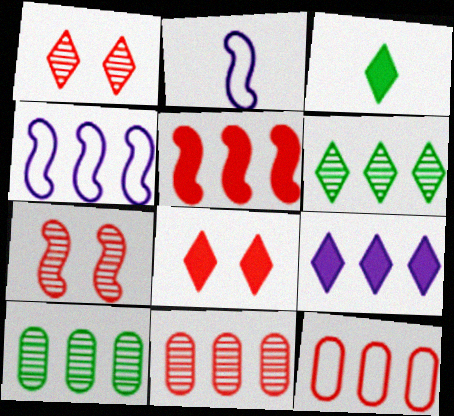[[2, 8, 10], 
[3, 8, 9]]